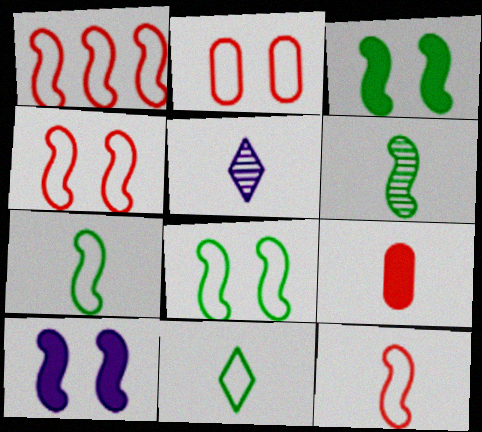[[1, 4, 12], 
[1, 6, 10], 
[5, 7, 9]]